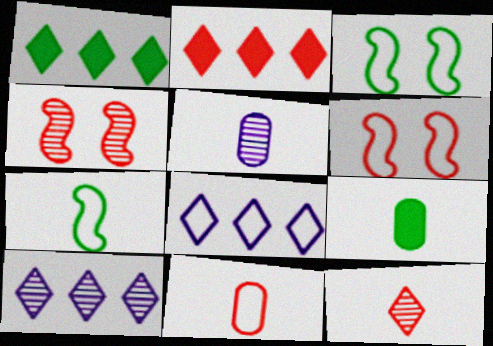[[1, 5, 6], 
[2, 3, 5], 
[2, 4, 11], 
[3, 8, 11], 
[4, 8, 9], 
[5, 9, 11], 
[6, 9, 10]]